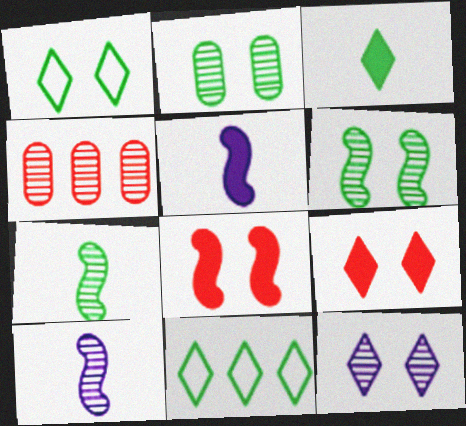[[1, 4, 5], 
[1, 9, 12], 
[4, 7, 12]]